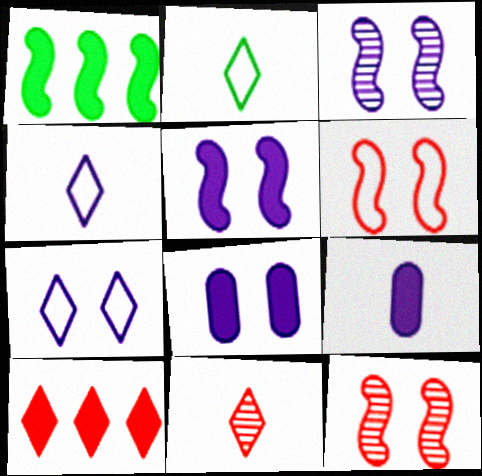[[3, 7, 8]]